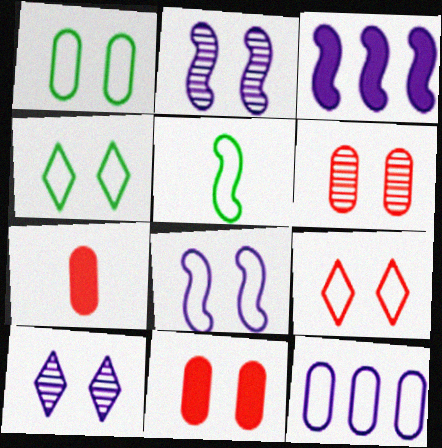[[1, 8, 9], 
[2, 4, 11], 
[5, 9, 12]]